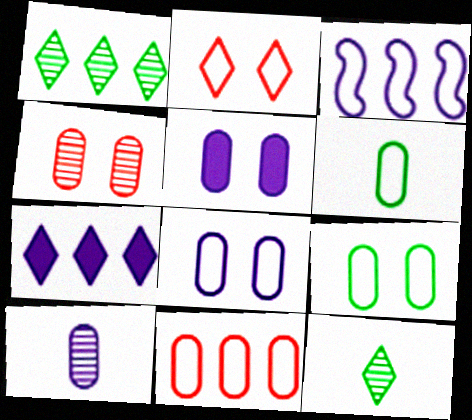[[2, 3, 6], 
[2, 7, 12], 
[4, 5, 9], 
[6, 8, 11]]